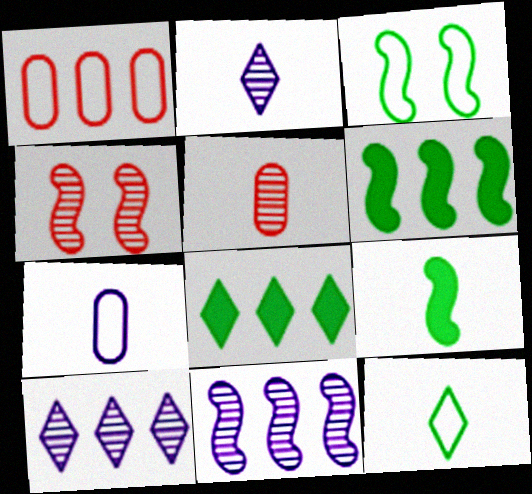[[1, 6, 10], 
[1, 8, 11], 
[4, 7, 8]]